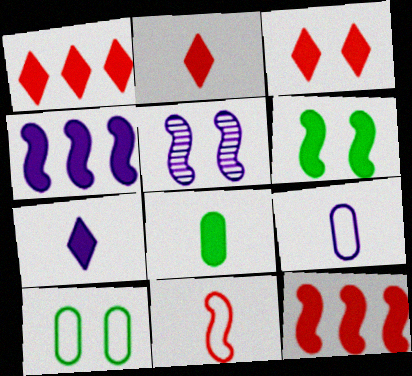[[1, 2, 3], 
[3, 4, 8], 
[3, 5, 10]]